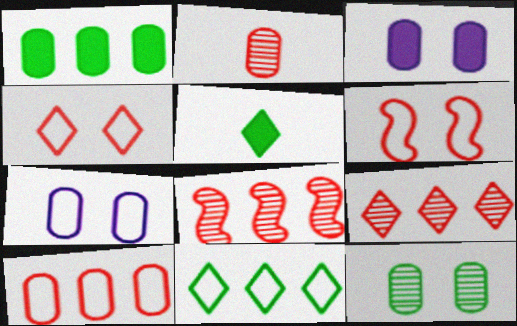[[1, 2, 7], 
[5, 7, 8]]